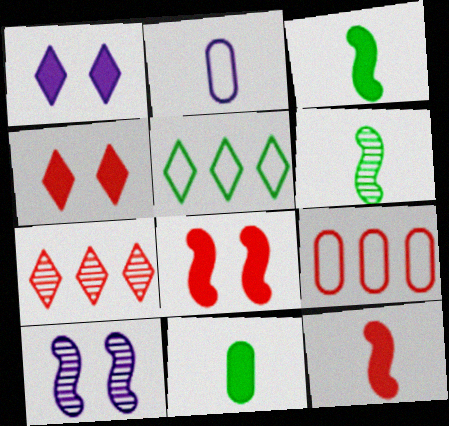[[1, 6, 9]]